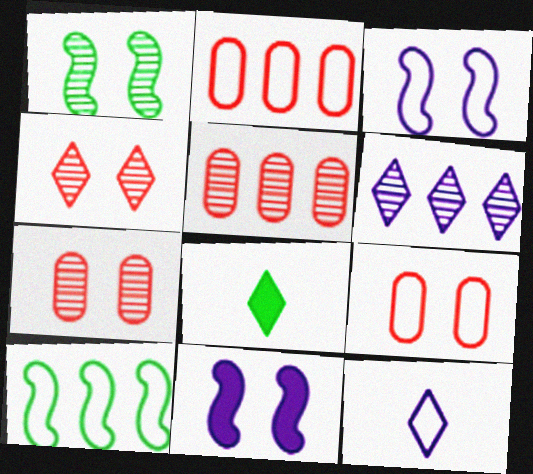[[3, 5, 8], 
[9, 10, 12]]